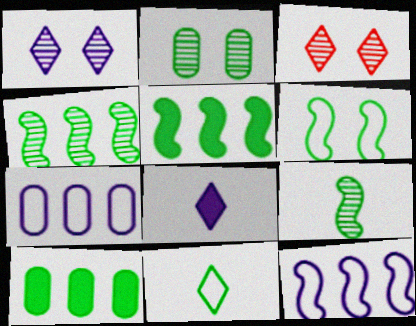[[2, 5, 11], 
[5, 6, 9]]